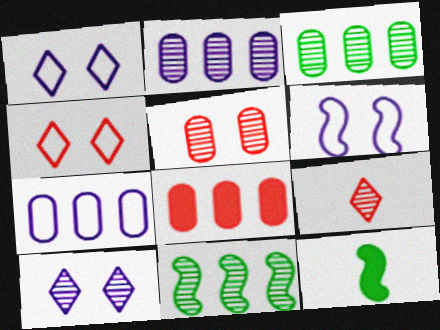[[2, 4, 12], 
[3, 7, 8]]